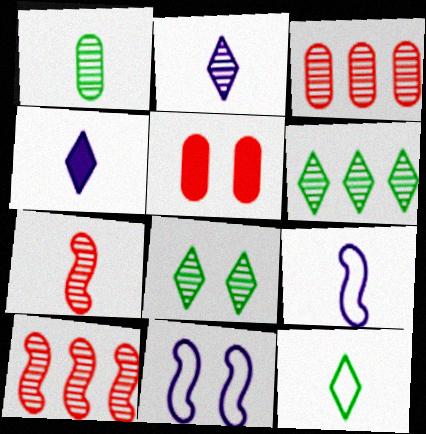[[1, 2, 7], 
[5, 6, 9], 
[5, 8, 11]]